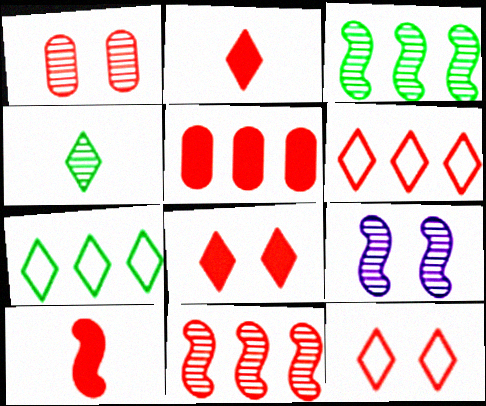[[1, 6, 10], 
[5, 6, 11], 
[5, 8, 10]]